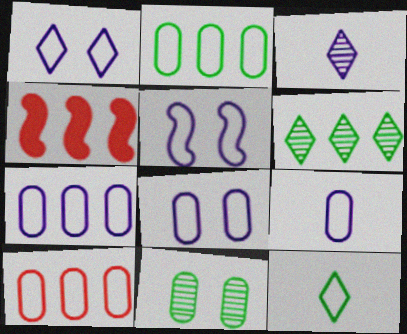[[1, 5, 8], 
[2, 7, 10], 
[4, 6, 7], 
[5, 10, 12], 
[7, 8, 9]]